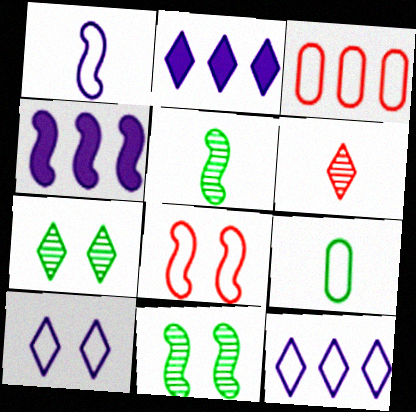[[4, 5, 8], 
[8, 9, 12]]